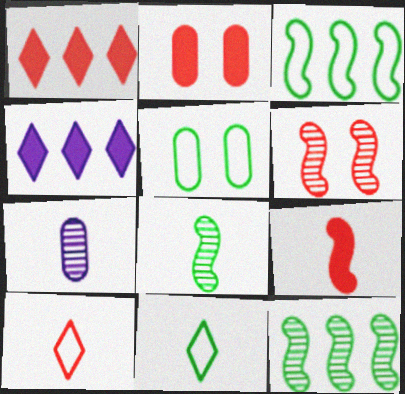[[1, 2, 9], 
[3, 5, 11], 
[7, 9, 11]]